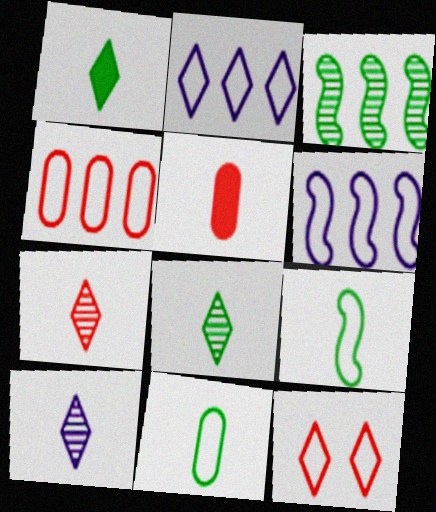[[5, 9, 10], 
[6, 11, 12], 
[7, 8, 10]]